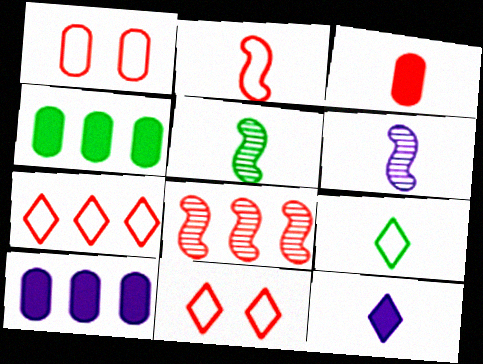[[1, 2, 7], 
[3, 6, 9], 
[3, 8, 11], 
[4, 6, 11], 
[5, 10, 11]]